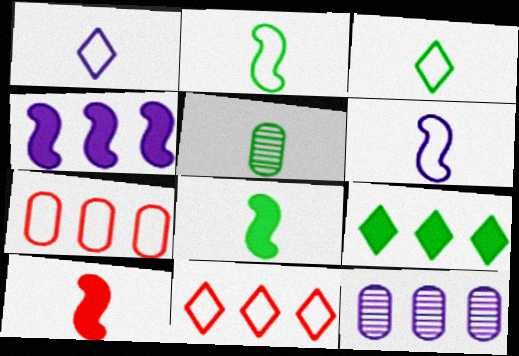[[1, 5, 10], 
[3, 5, 8]]